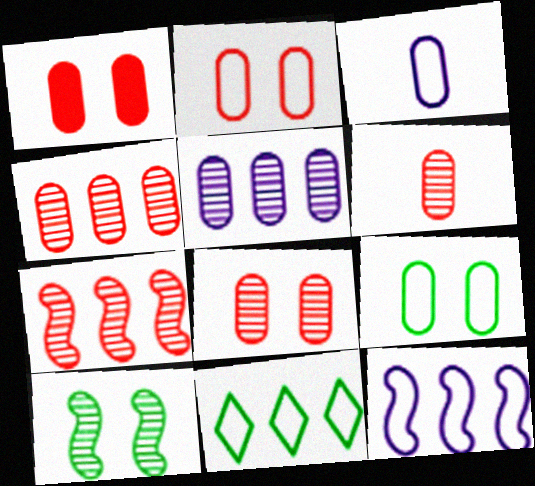[[1, 2, 8], 
[4, 6, 8]]